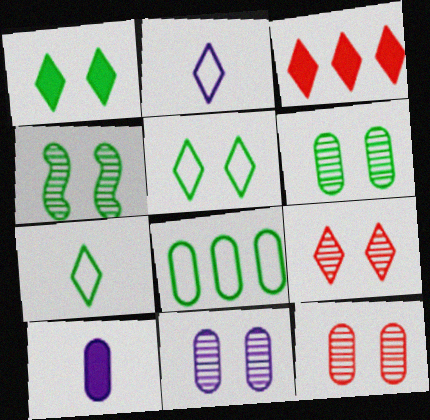[[4, 9, 11], 
[6, 11, 12], 
[8, 10, 12]]